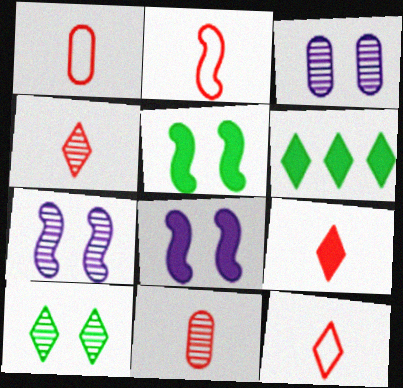[[1, 2, 12], 
[1, 6, 7], 
[2, 3, 6], 
[2, 9, 11], 
[4, 9, 12]]